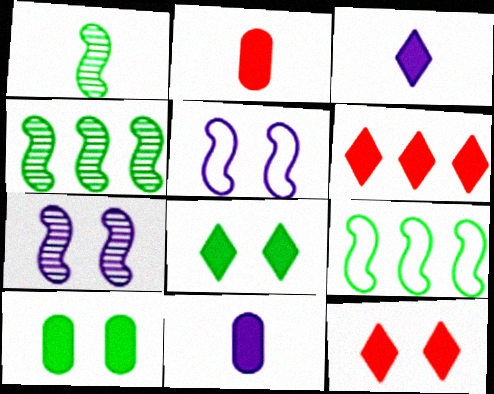[[3, 6, 8]]